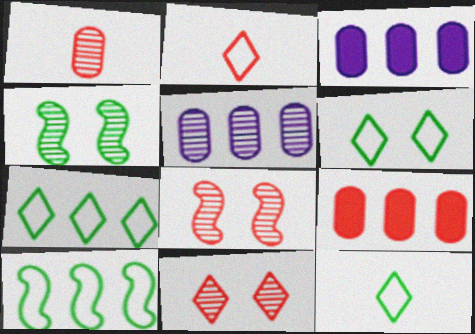[[2, 3, 4], 
[2, 8, 9], 
[3, 8, 12], 
[6, 7, 12]]